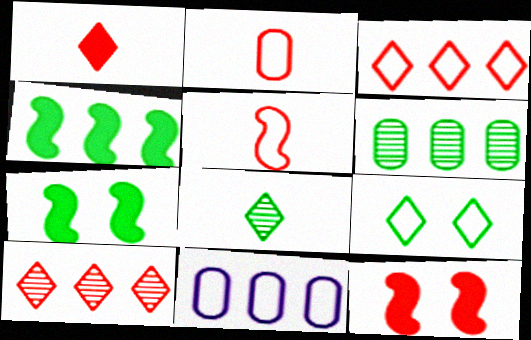[[2, 10, 12], 
[4, 10, 11], 
[5, 9, 11], 
[8, 11, 12]]